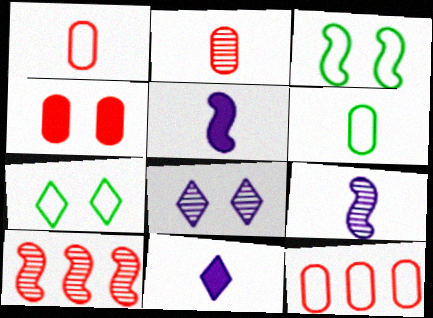[[2, 4, 12], 
[3, 4, 8], 
[3, 5, 10]]